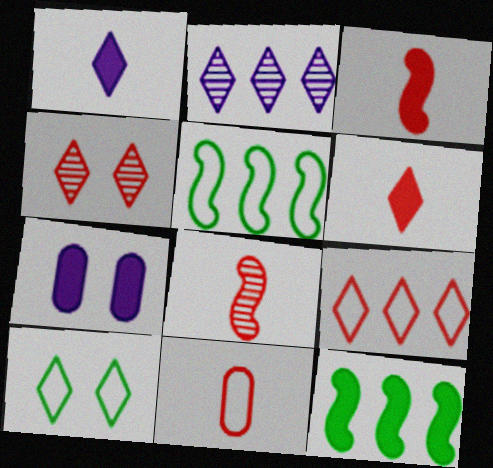[[2, 6, 10], 
[4, 6, 9], 
[6, 7, 12], 
[6, 8, 11]]